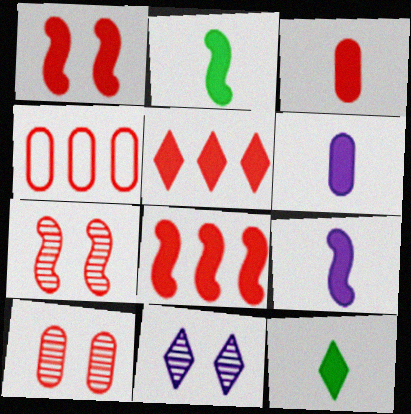[[1, 3, 5], 
[2, 4, 11], 
[3, 4, 10], 
[3, 9, 12]]